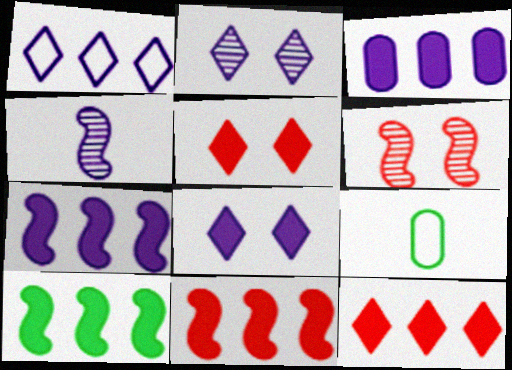[[2, 9, 11], 
[3, 10, 12], 
[7, 10, 11]]